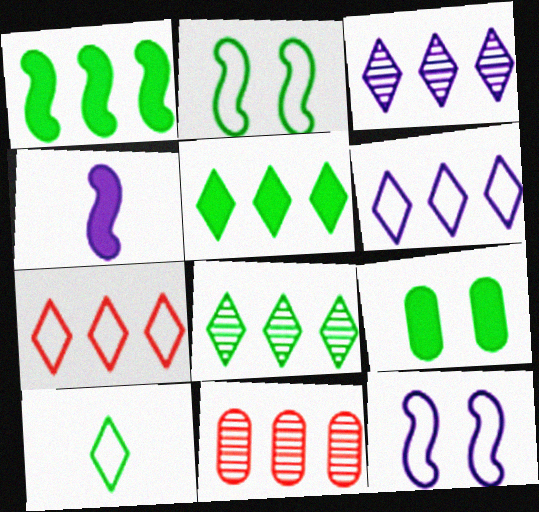[[1, 6, 11], 
[3, 5, 7]]